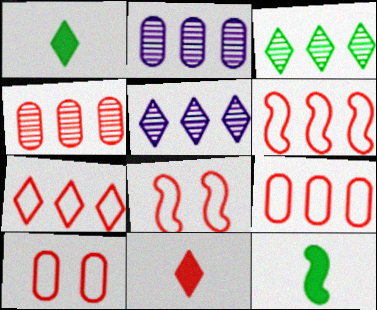[[1, 2, 8], 
[4, 8, 11], 
[5, 10, 12], 
[6, 7, 9]]